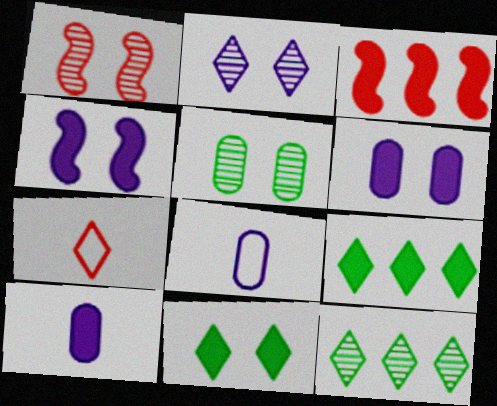[[1, 2, 5], 
[1, 8, 9], 
[2, 7, 9], 
[3, 10, 11]]